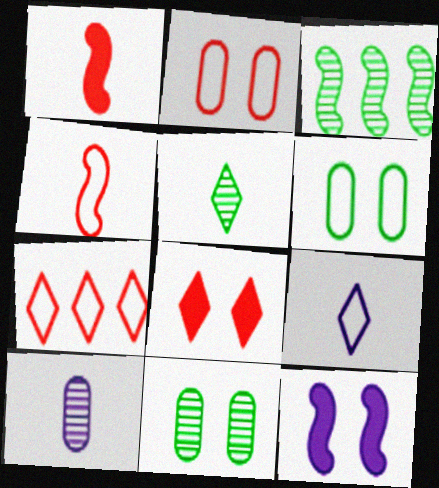[[2, 4, 7], 
[3, 4, 12], 
[3, 5, 11]]